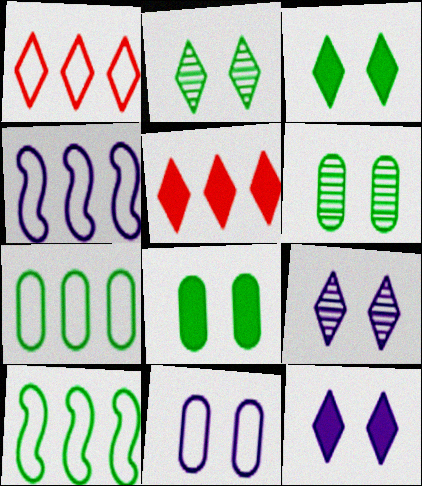[[1, 4, 7]]